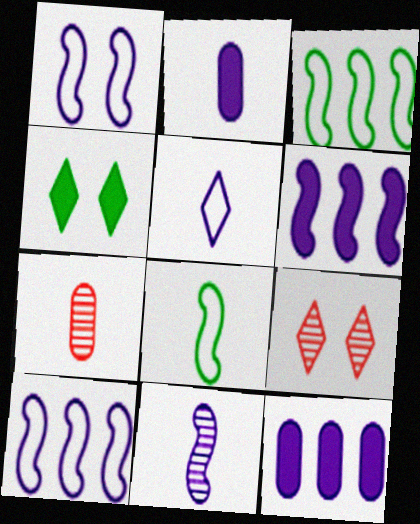[[1, 6, 11], 
[2, 3, 9], 
[2, 5, 11], 
[4, 7, 10], 
[8, 9, 12]]